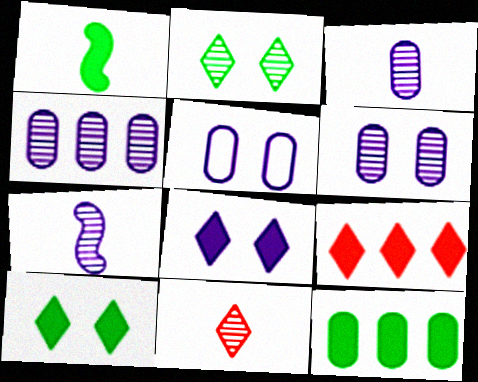[[1, 10, 12], 
[3, 4, 6]]